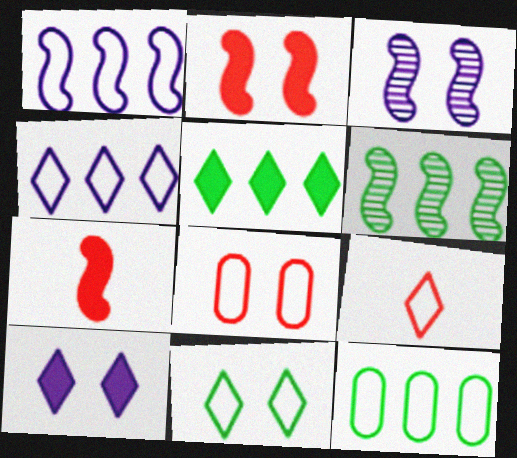[[4, 9, 11], 
[5, 6, 12]]